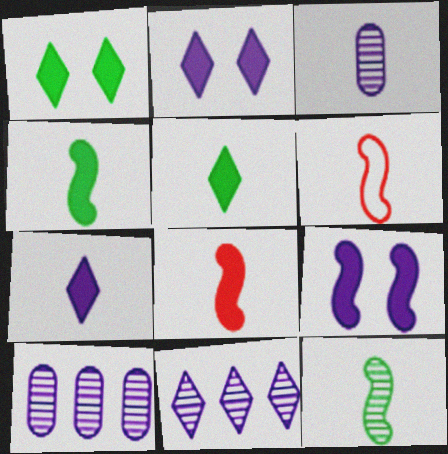[[1, 6, 10], 
[3, 5, 6]]